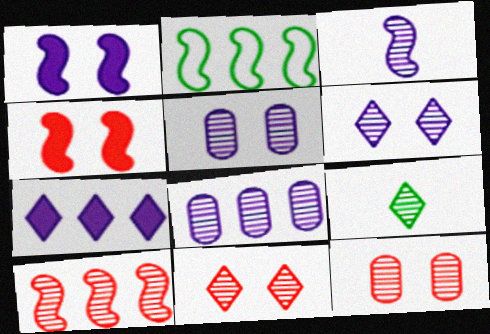[[2, 3, 4], 
[3, 6, 8], 
[5, 9, 10]]